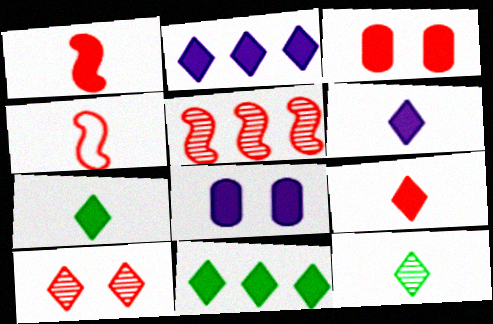[[1, 8, 11], 
[6, 7, 9]]